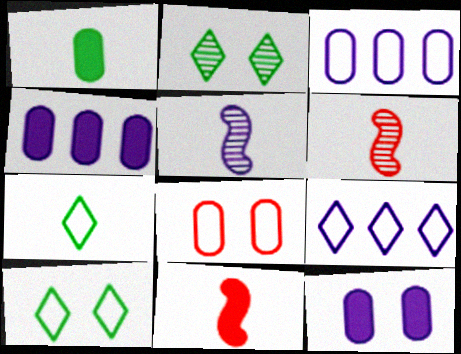[[2, 3, 11], 
[4, 6, 10], 
[5, 9, 12]]